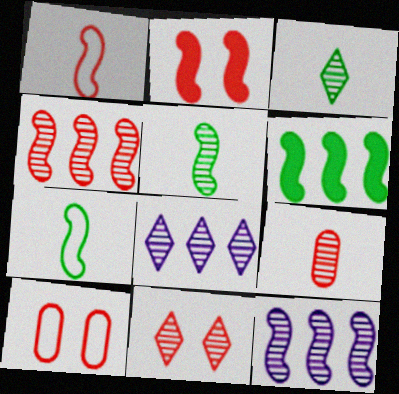[[1, 2, 4], 
[2, 7, 12], 
[2, 10, 11], 
[3, 8, 11], 
[4, 9, 11]]